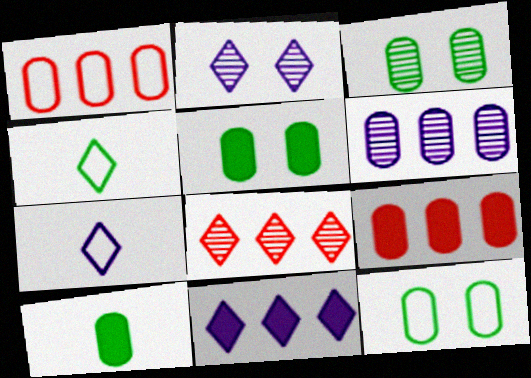[[2, 7, 11], 
[3, 5, 12]]